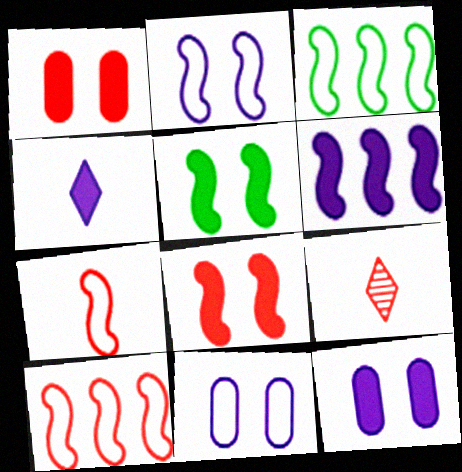[[1, 9, 10], 
[2, 3, 7], 
[3, 9, 12], 
[4, 6, 12]]